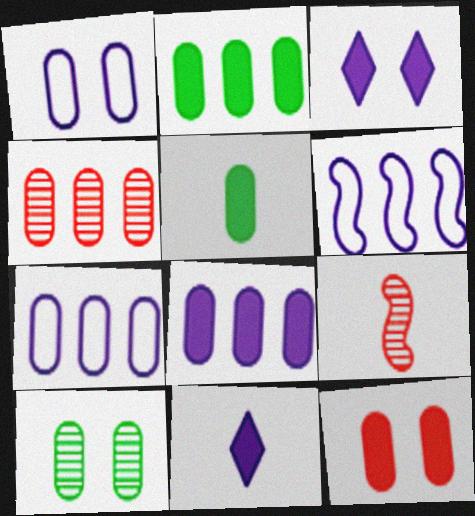[[1, 4, 5], 
[1, 10, 12], 
[2, 4, 7], 
[5, 8, 12]]